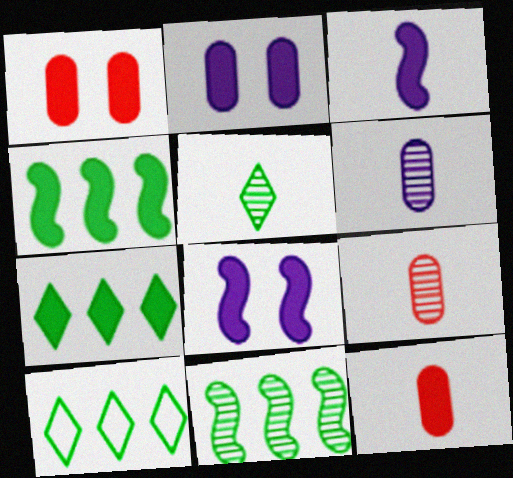[[1, 3, 7], 
[7, 8, 12], 
[8, 9, 10]]